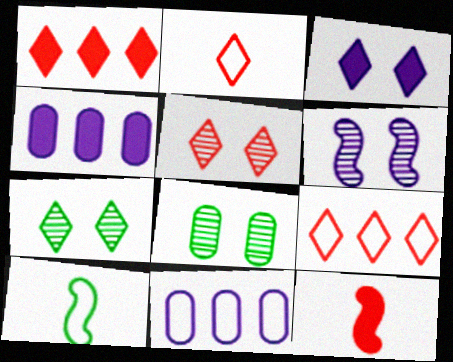[[1, 2, 5], 
[4, 5, 10], 
[5, 6, 8], 
[7, 11, 12]]